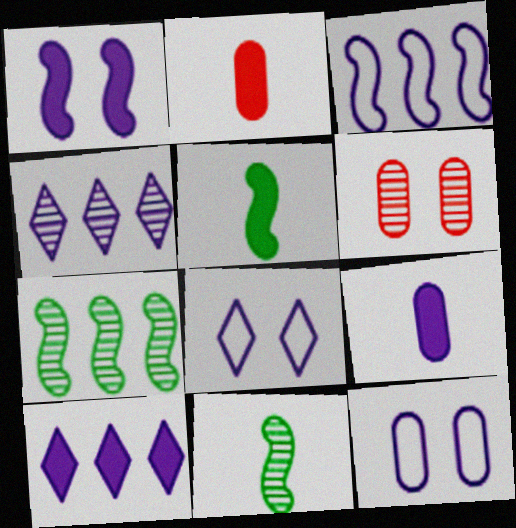[[1, 9, 10], 
[2, 7, 8], 
[4, 6, 11]]